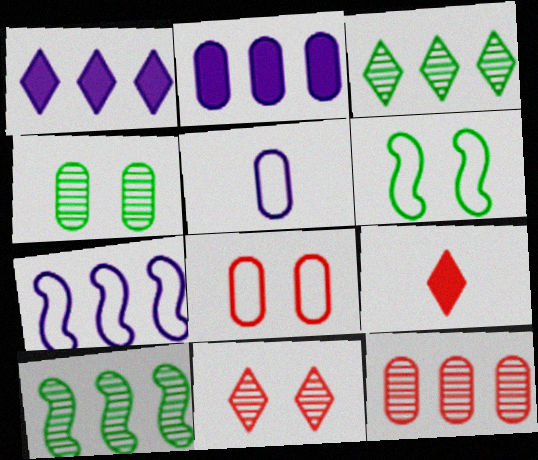[[4, 7, 9]]